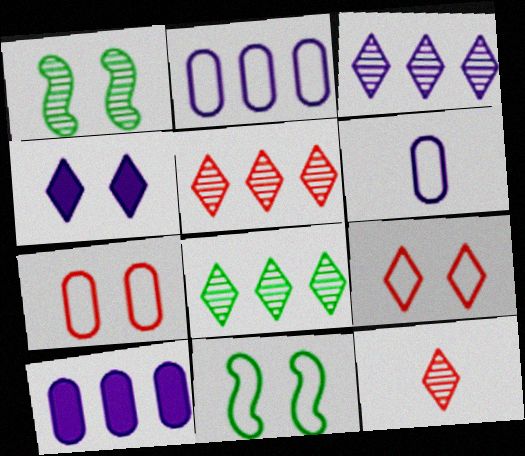[[1, 4, 7], 
[3, 5, 8], 
[10, 11, 12]]